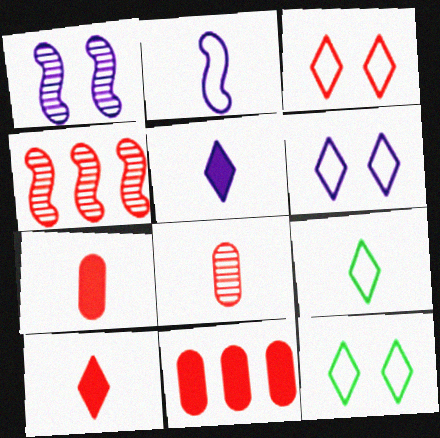[[1, 9, 11], 
[3, 4, 7], 
[3, 6, 12]]